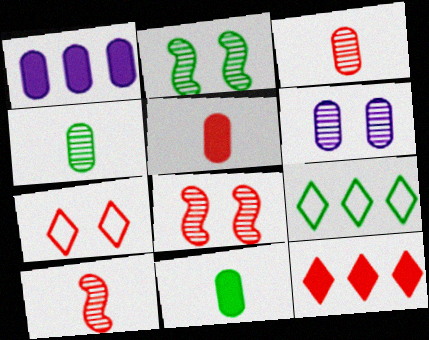[[2, 9, 11]]